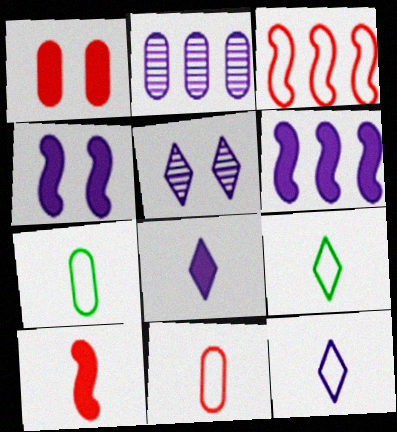[[1, 2, 7], 
[2, 4, 12]]